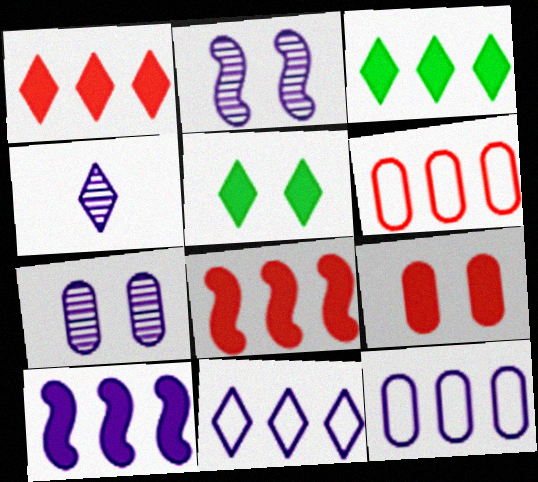[]